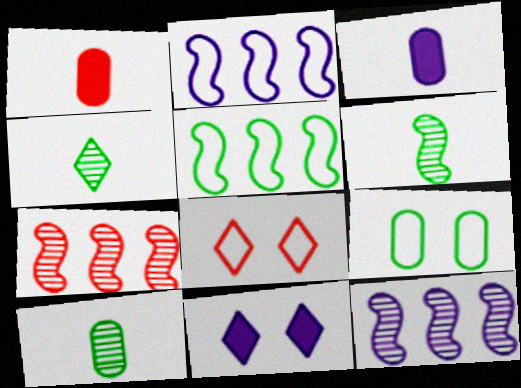[[1, 7, 8], 
[4, 6, 10]]